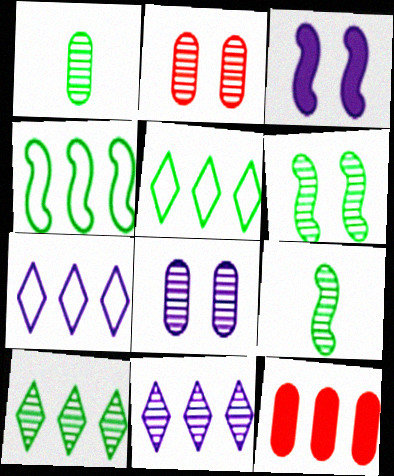[[1, 6, 10], 
[2, 9, 11], 
[4, 11, 12]]